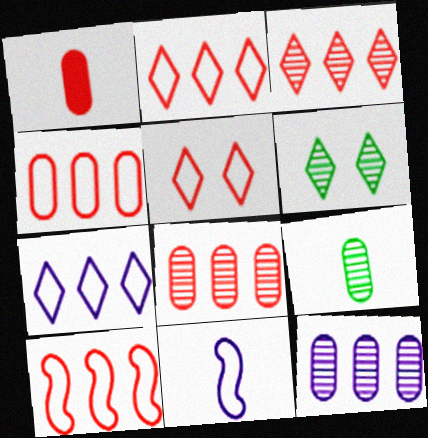[[2, 4, 10]]